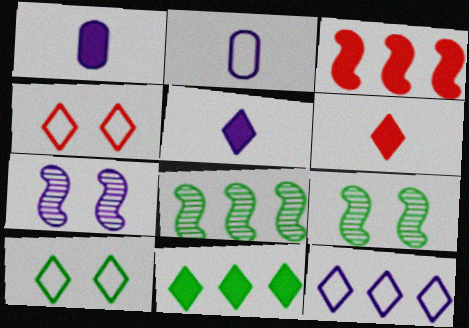[[1, 4, 8], 
[1, 7, 12]]